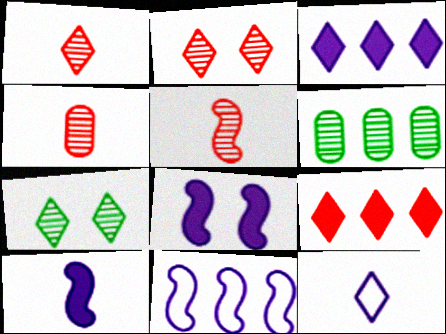[[1, 4, 5], 
[6, 9, 11], 
[7, 9, 12]]